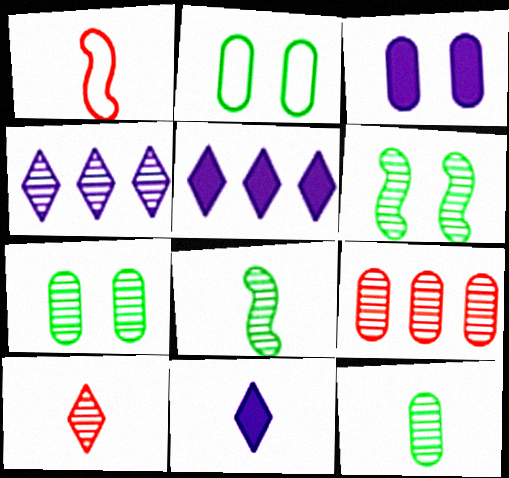[[1, 5, 7], 
[1, 11, 12]]